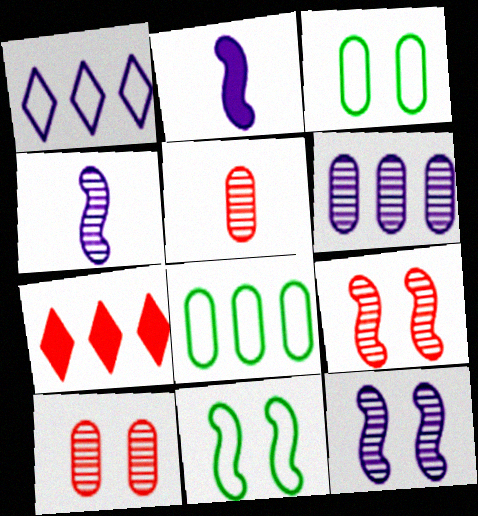[[3, 4, 7]]